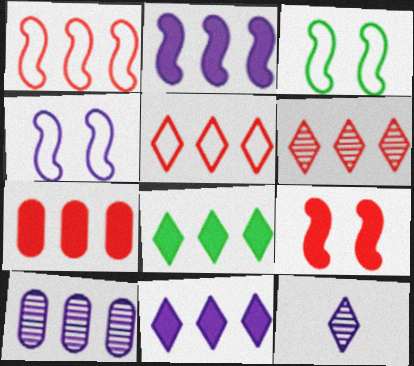[[1, 6, 7], 
[1, 8, 10], 
[2, 7, 8], 
[3, 7, 12]]